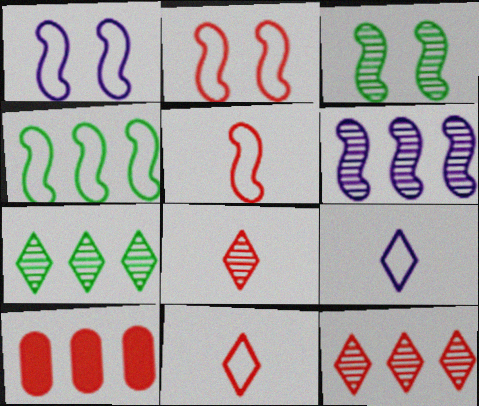[[1, 4, 5], 
[2, 8, 10], 
[3, 9, 10]]